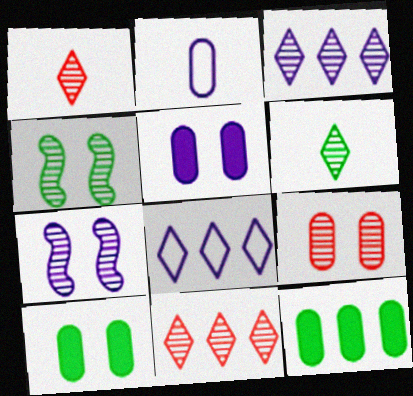[[2, 9, 12]]